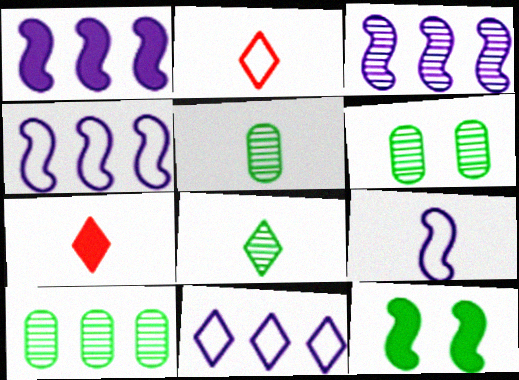[[1, 2, 6], 
[1, 3, 4], 
[4, 6, 7], 
[5, 6, 10], 
[5, 7, 9]]